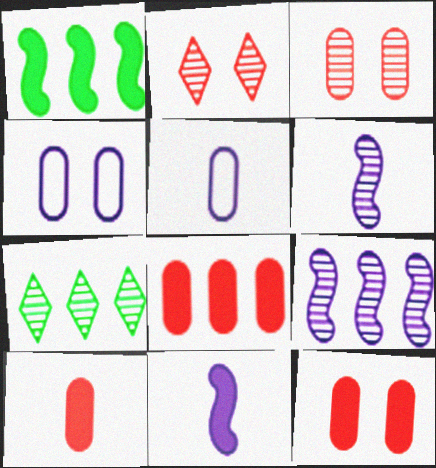[[1, 2, 5], 
[3, 6, 7], 
[8, 10, 12]]